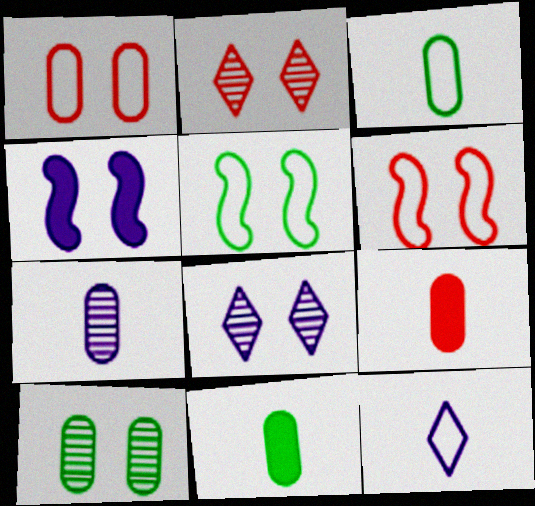[[3, 7, 9]]